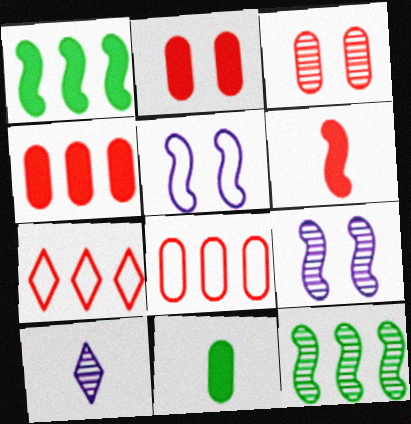[[3, 6, 7], 
[3, 10, 12], 
[5, 6, 12], 
[7, 9, 11]]